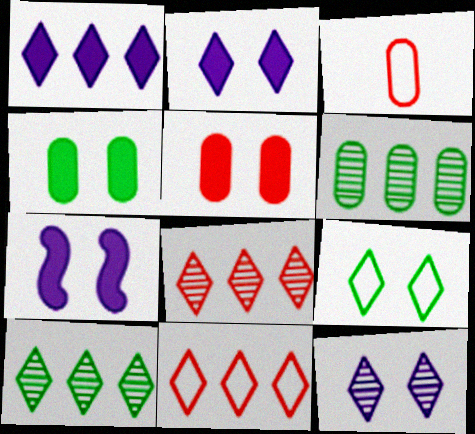[[1, 10, 11], 
[3, 7, 10]]